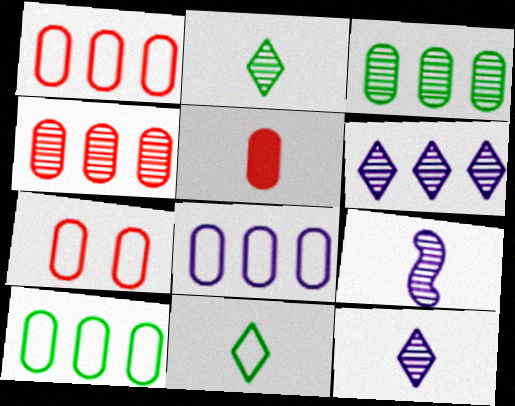[[1, 8, 10], 
[4, 5, 7], 
[5, 9, 11]]